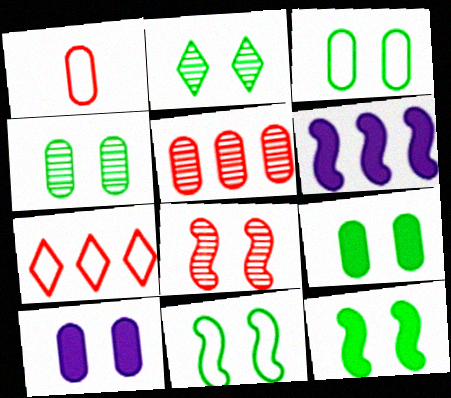[[1, 2, 6], 
[2, 3, 12], 
[2, 9, 11], 
[3, 4, 9]]